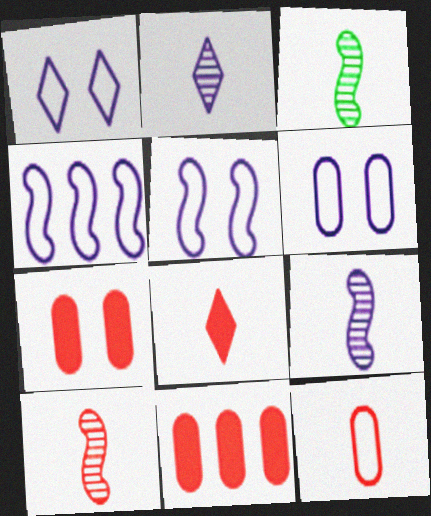[[1, 3, 11], 
[1, 5, 6], 
[3, 9, 10], 
[8, 10, 12]]